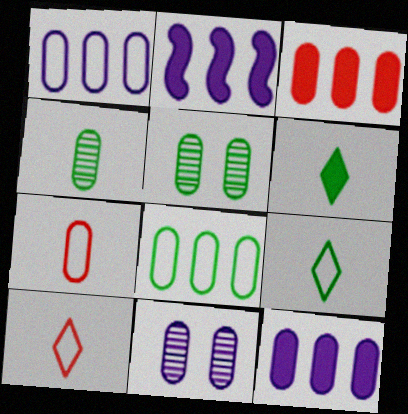[[2, 5, 10], 
[5, 7, 12]]